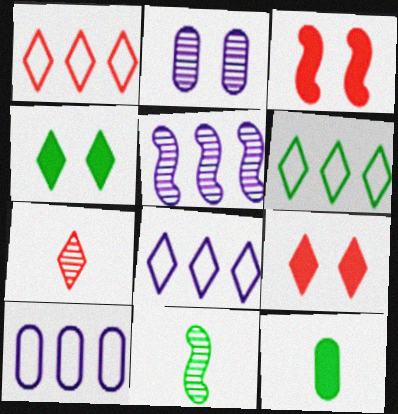[[1, 6, 8], 
[1, 7, 9], 
[4, 7, 8], 
[9, 10, 11]]